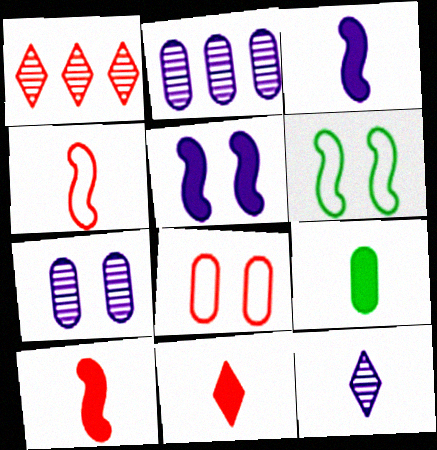[[1, 8, 10], 
[2, 6, 11], 
[2, 8, 9], 
[3, 9, 11], 
[4, 9, 12]]